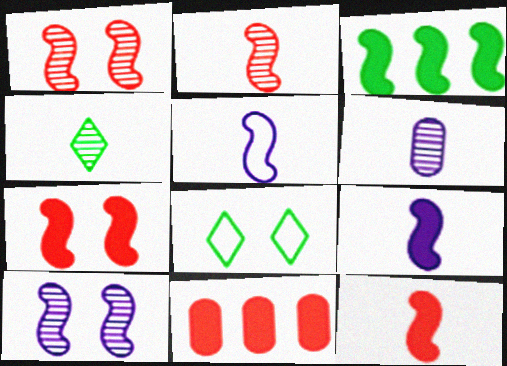[[1, 3, 5], 
[2, 4, 6], 
[3, 7, 9]]